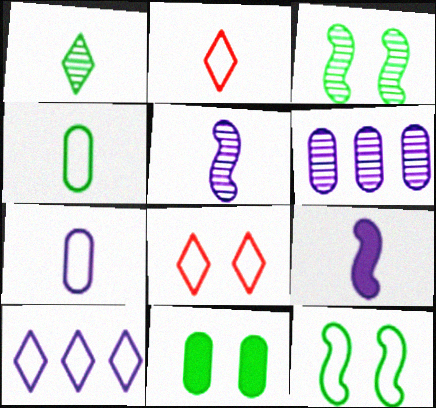[]